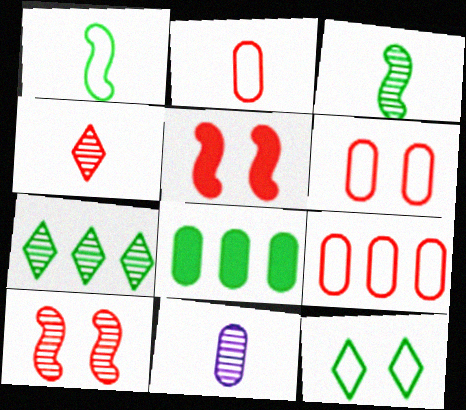[[2, 6, 9], 
[3, 4, 11], 
[3, 8, 12], 
[4, 5, 9], 
[6, 8, 11], 
[7, 10, 11]]